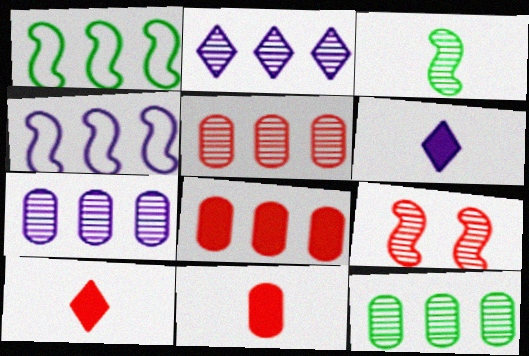[[1, 2, 8], 
[5, 7, 12]]